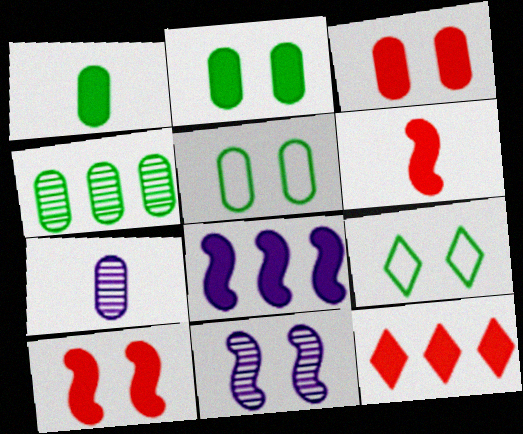[[1, 4, 5], 
[3, 6, 12], 
[3, 9, 11]]